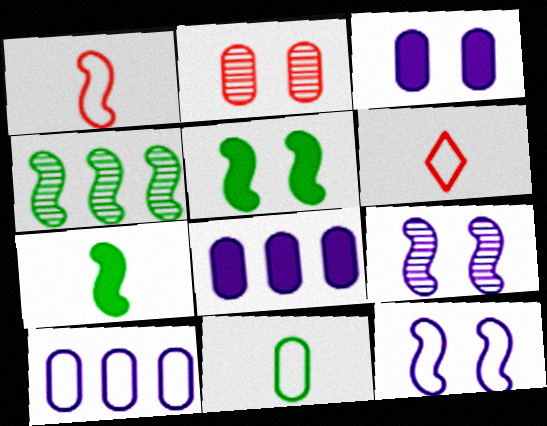[[2, 8, 11], 
[3, 4, 6]]